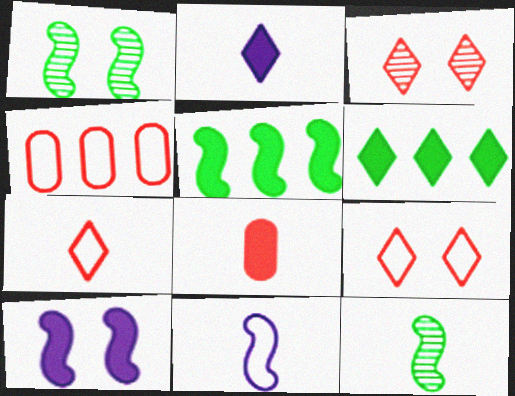[[1, 2, 4], 
[6, 8, 10]]